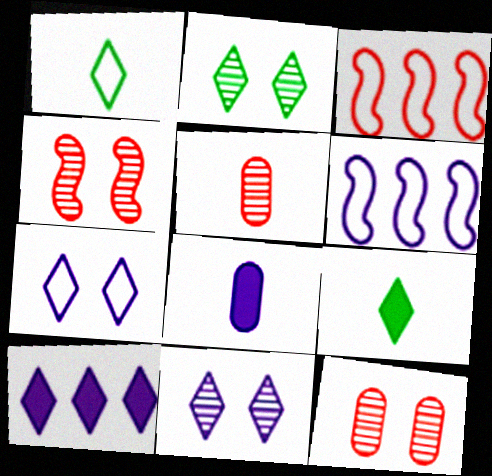[[2, 3, 8], 
[6, 8, 11], 
[6, 9, 12]]